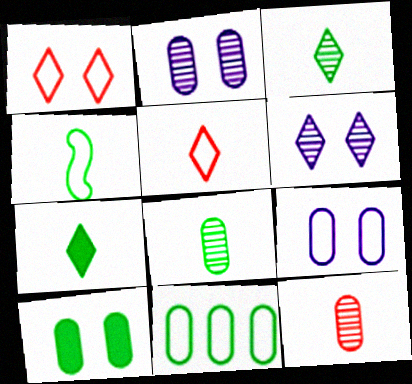[[4, 7, 8], 
[8, 10, 11]]